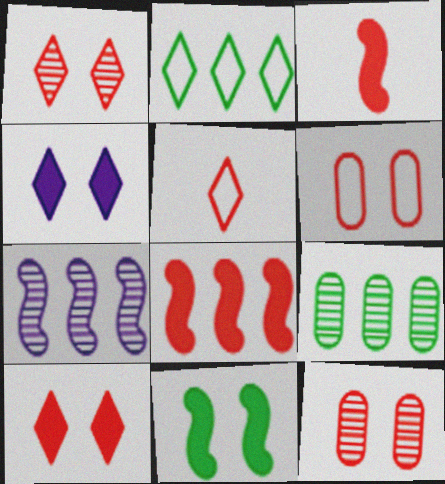[[5, 8, 12]]